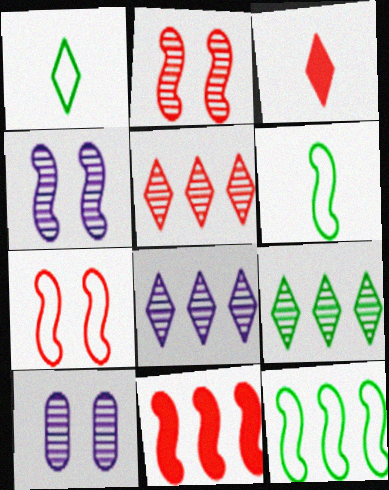[[1, 10, 11], 
[3, 10, 12], 
[4, 6, 11], 
[5, 8, 9]]